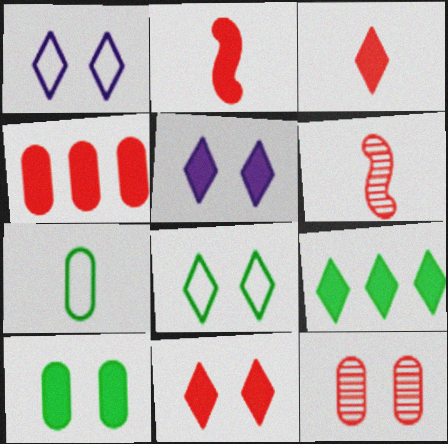[[2, 4, 11], 
[3, 5, 9]]